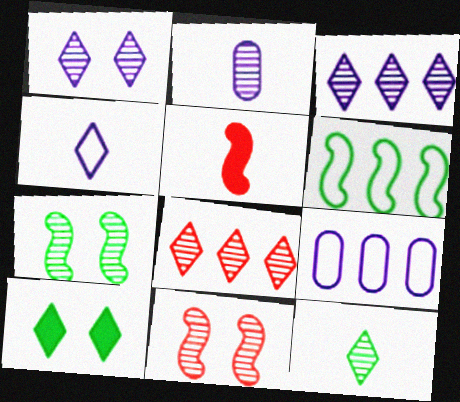[[1, 8, 12], 
[2, 7, 8], 
[4, 8, 10]]